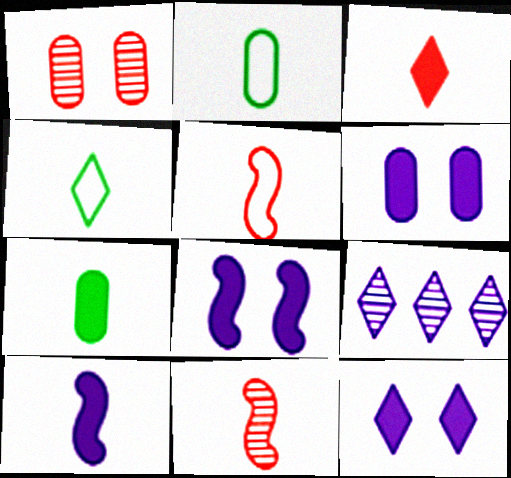[[3, 7, 10], 
[6, 8, 12]]